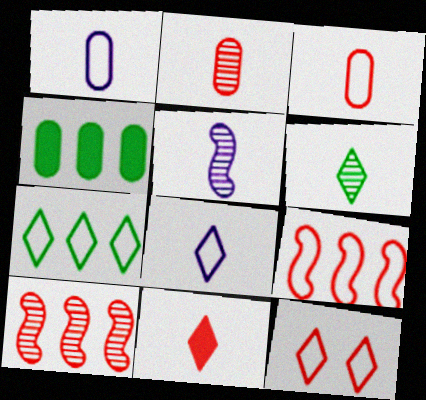[[2, 5, 6], 
[3, 9, 12], 
[4, 5, 12], 
[6, 8, 11], 
[7, 8, 12]]